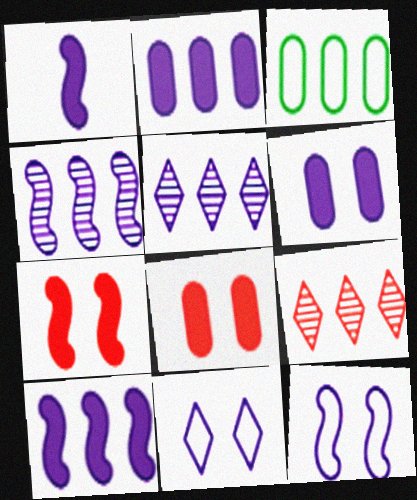[[1, 4, 12], 
[3, 9, 10]]